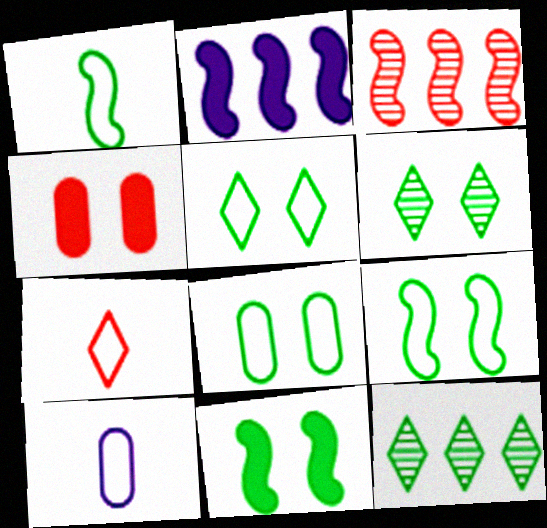[[1, 7, 10], 
[3, 4, 7], 
[5, 8, 9], 
[6, 8, 11]]